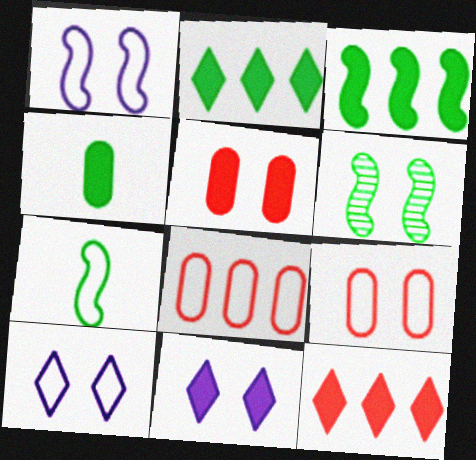[[3, 6, 7], 
[5, 6, 10], 
[6, 9, 11], 
[7, 8, 10]]